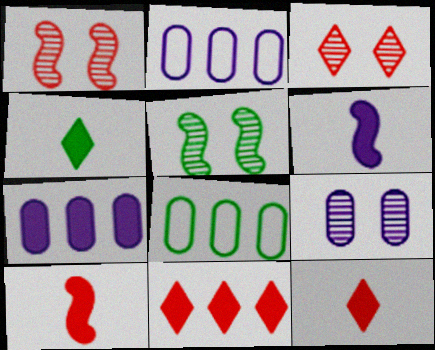[[1, 2, 4], 
[2, 5, 12], 
[3, 5, 9], 
[3, 6, 8], 
[4, 5, 8]]